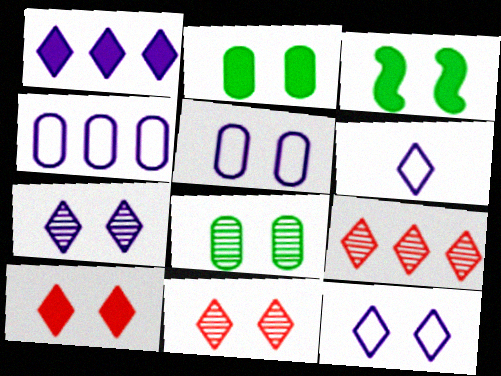[[1, 6, 7], 
[3, 5, 11]]